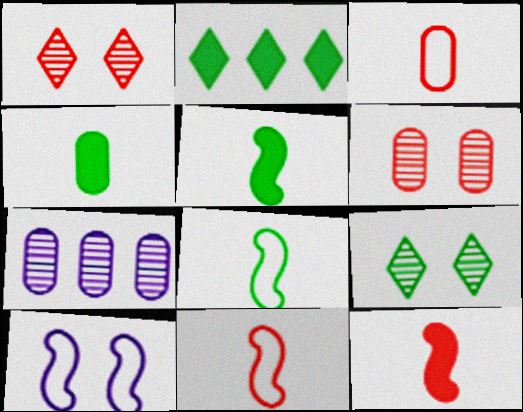[]